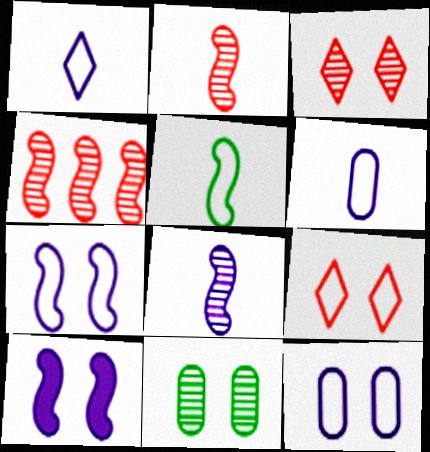[[4, 5, 10], 
[9, 10, 11]]